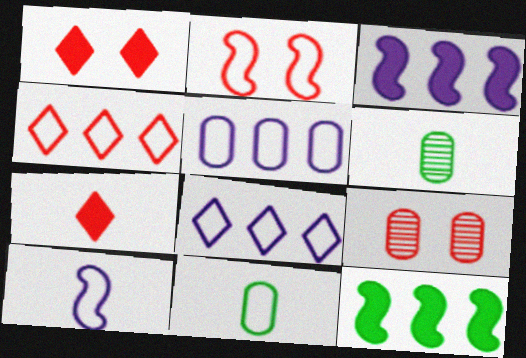[[1, 2, 9], 
[2, 8, 11], 
[6, 7, 10]]